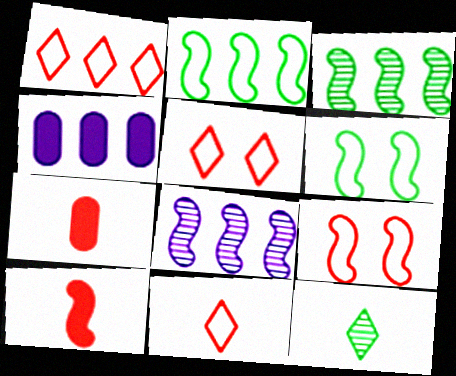[[1, 3, 4], 
[1, 5, 11], 
[4, 9, 12], 
[6, 8, 10]]